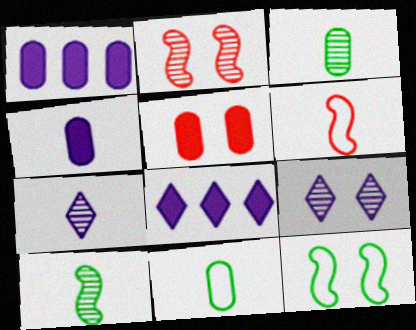[[2, 8, 11], 
[5, 9, 12]]